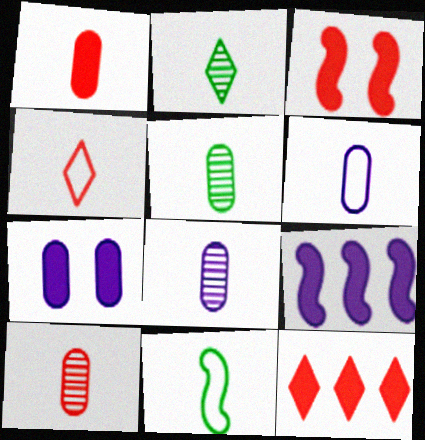[[1, 3, 12], 
[1, 5, 6], 
[4, 6, 11], 
[5, 8, 10]]